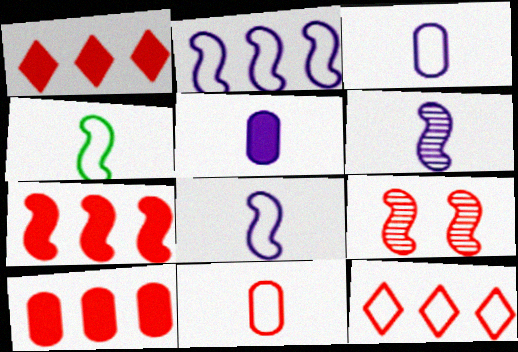[[1, 7, 10], 
[1, 9, 11]]